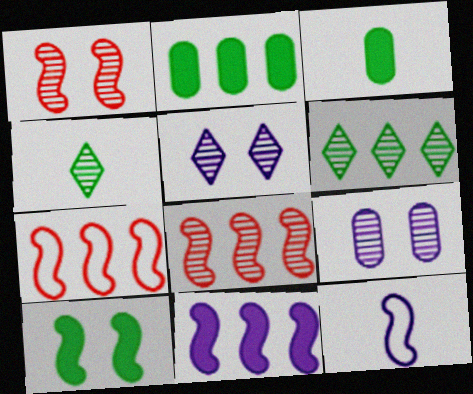[[3, 5, 7], 
[4, 8, 9], 
[8, 10, 12]]